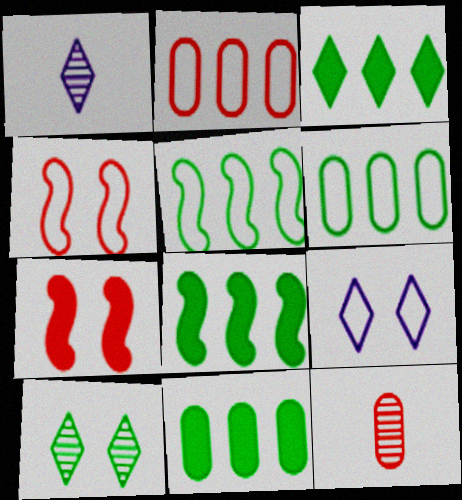[[1, 4, 11], 
[1, 6, 7], 
[3, 8, 11], 
[8, 9, 12]]